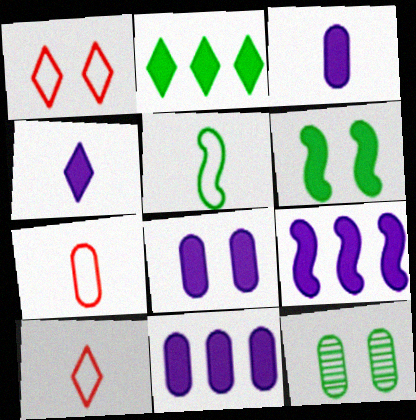[[2, 5, 12], 
[3, 8, 11], 
[4, 8, 9], 
[7, 11, 12], 
[9, 10, 12]]